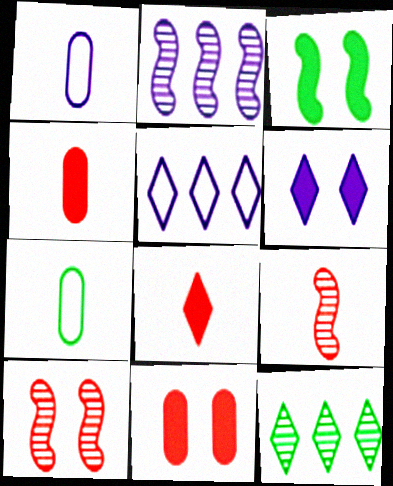[[1, 2, 6], 
[3, 6, 11], 
[3, 7, 12]]